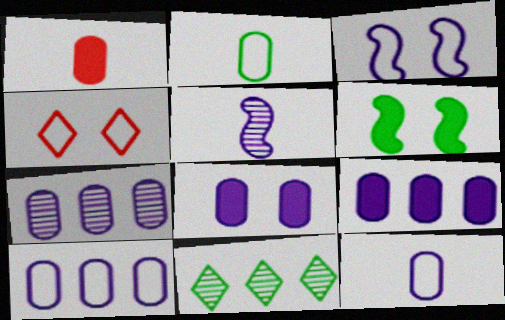[[1, 3, 11], 
[2, 6, 11], 
[7, 8, 12], 
[7, 9, 10]]